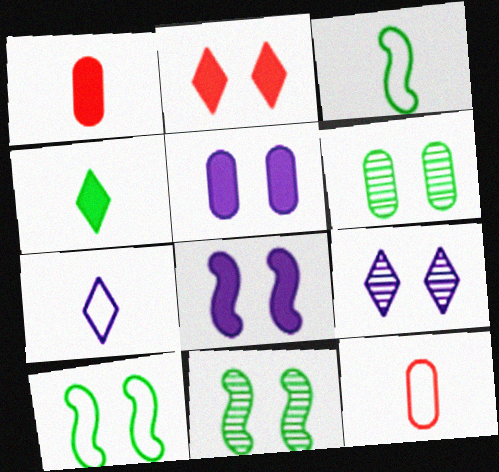[[3, 7, 12]]